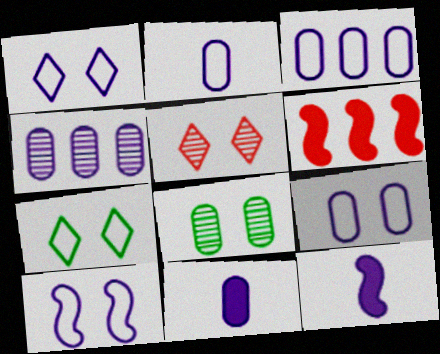[[1, 4, 12], 
[1, 9, 10], 
[2, 3, 9], 
[4, 9, 11]]